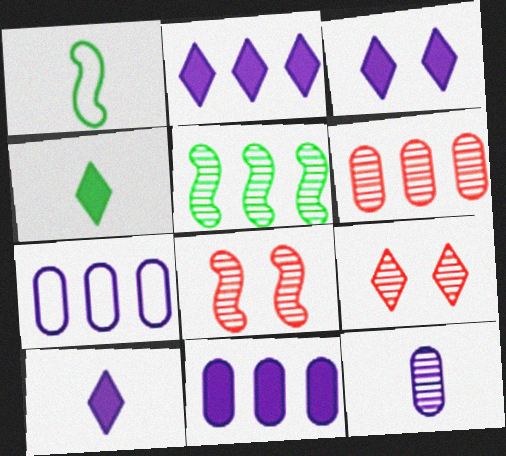[[1, 3, 6], 
[1, 9, 11], 
[2, 3, 10], 
[4, 7, 8], 
[5, 9, 12]]